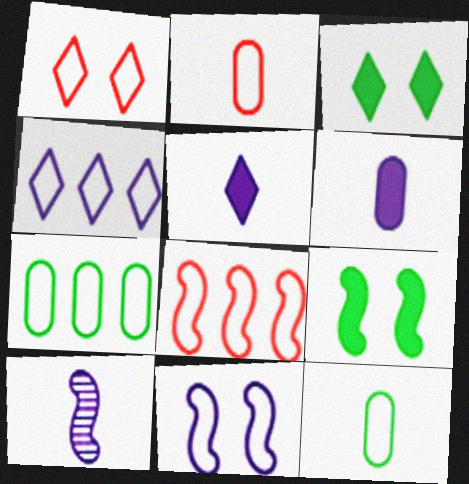[[1, 2, 8], 
[4, 7, 8], 
[8, 9, 10]]